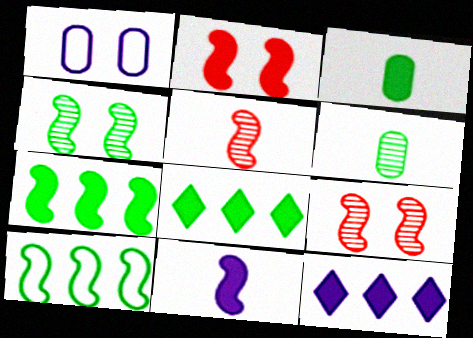[[1, 5, 8], 
[2, 3, 12], 
[2, 7, 11], 
[9, 10, 11]]